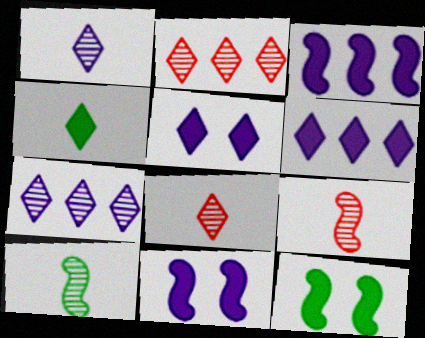[]